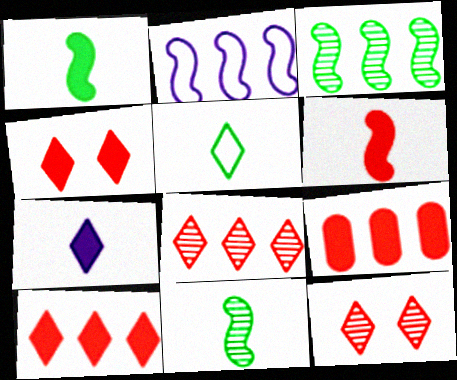[[4, 6, 9]]